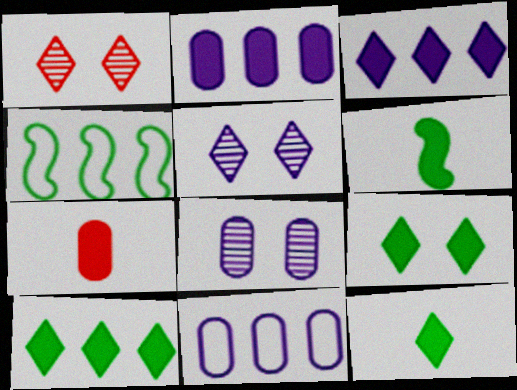[[1, 6, 11], 
[4, 5, 7], 
[9, 10, 12]]